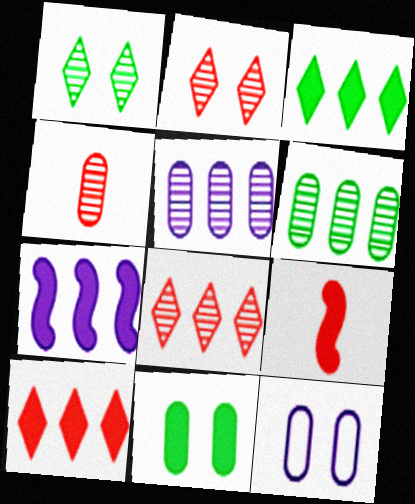[]